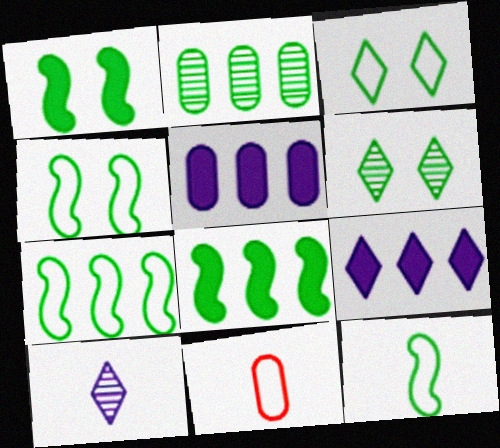[[4, 7, 12]]